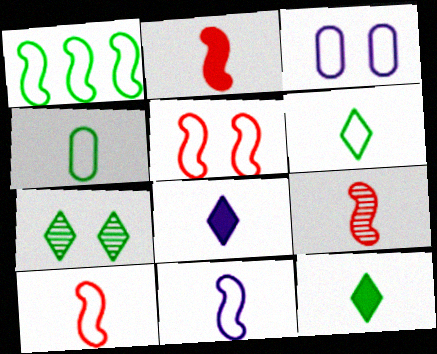[[1, 5, 11], 
[2, 9, 10], 
[4, 8, 9]]